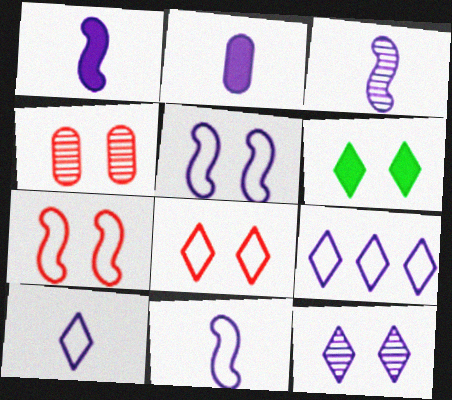[[1, 3, 11], 
[2, 3, 10], 
[4, 5, 6], 
[6, 8, 12]]